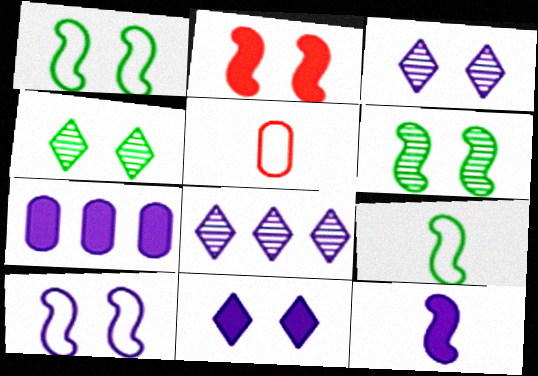[[2, 6, 10], 
[7, 11, 12]]